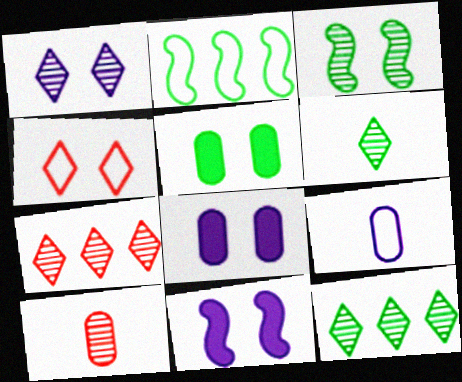[[1, 6, 7], 
[2, 4, 9], 
[2, 5, 6], 
[3, 4, 8]]